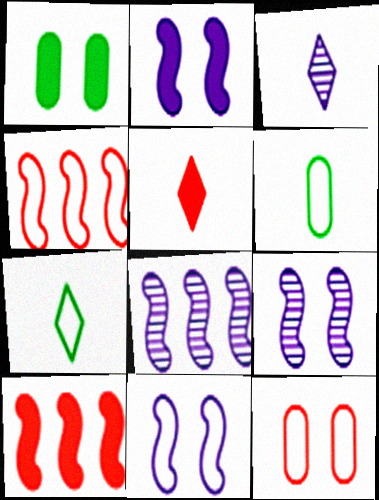[[1, 3, 4], 
[2, 9, 11], 
[3, 5, 7]]